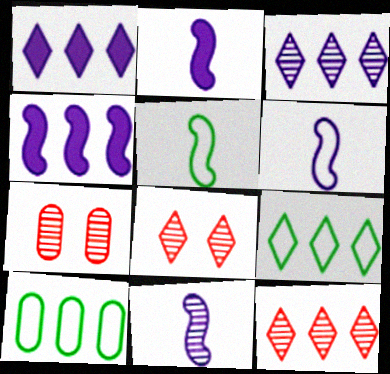[[1, 5, 7], 
[1, 9, 12], 
[2, 6, 11], 
[2, 7, 9], 
[2, 8, 10], 
[4, 10, 12]]